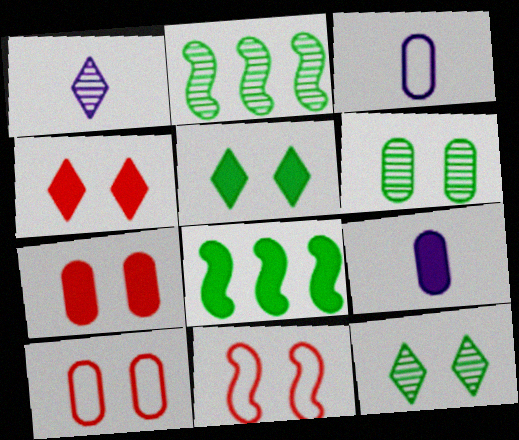[[1, 8, 10], 
[2, 3, 4], 
[4, 8, 9]]